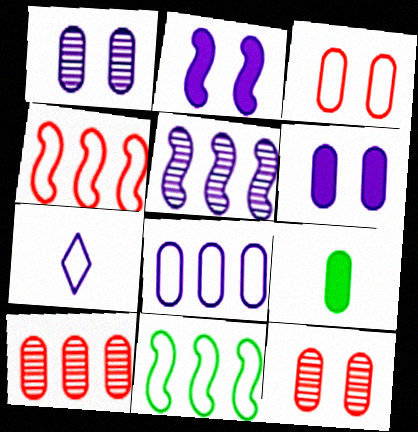[[3, 7, 11], 
[5, 6, 7], 
[8, 9, 12]]